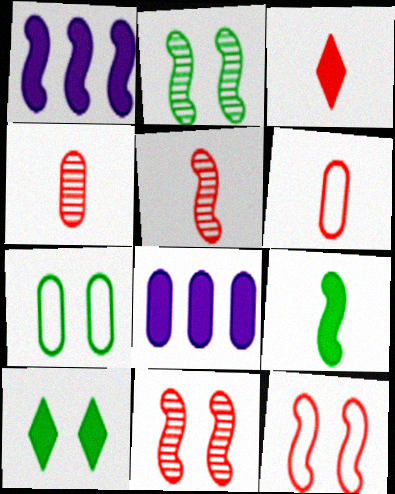[[2, 7, 10], 
[3, 5, 6], 
[4, 7, 8]]